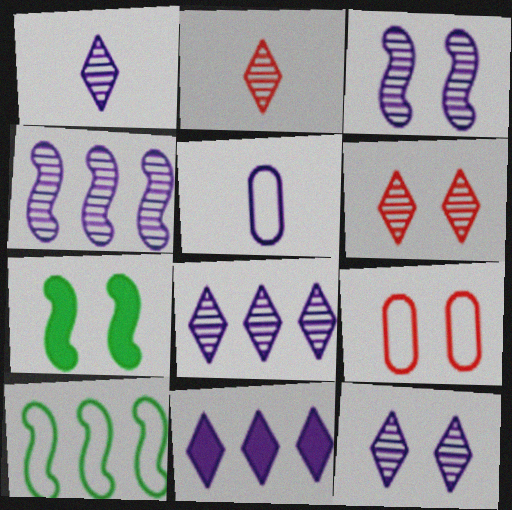[[1, 8, 12], 
[3, 5, 11], 
[7, 9, 12]]